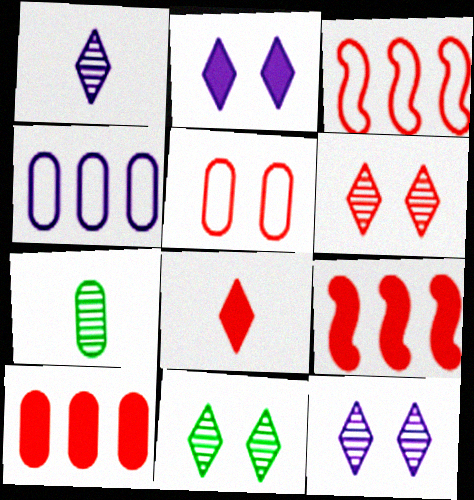[[2, 3, 7], 
[6, 11, 12]]